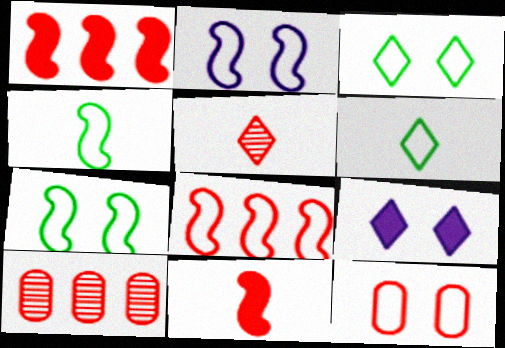[[1, 5, 12], 
[2, 3, 12], 
[2, 4, 8], 
[4, 9, 10]]